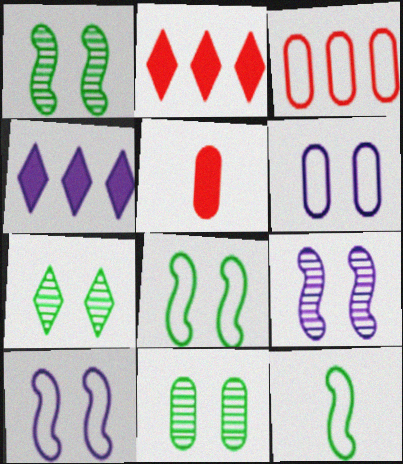[[1, 7, 11]]